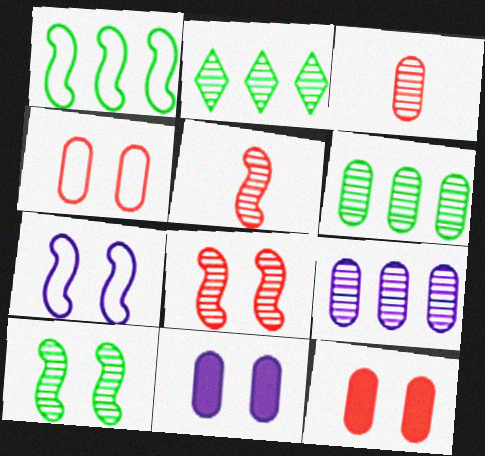[]